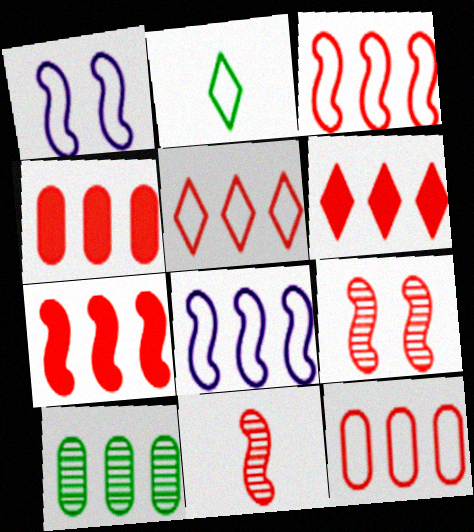[[1, 2, 12], 
[3, 5, 12], 
[4, 6, 7], 
[6, 8, 10]]